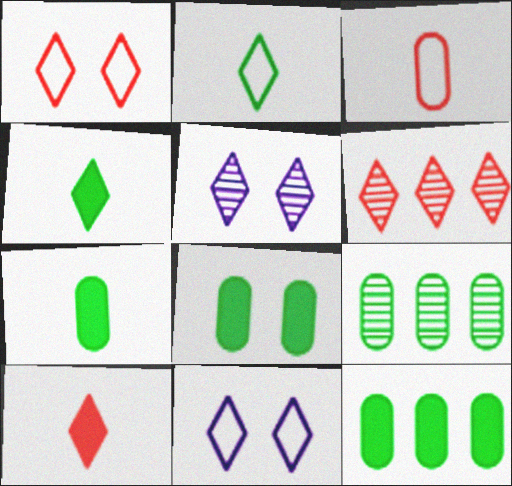[[1, 6, 10], 
[4, 6, 11], 
[7, 8, 12]]